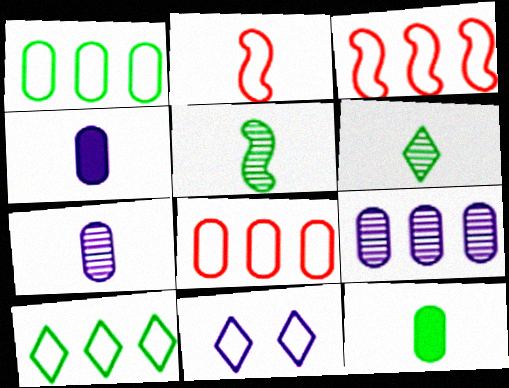[[1, 2, 11], 
[2, 4, 6]]